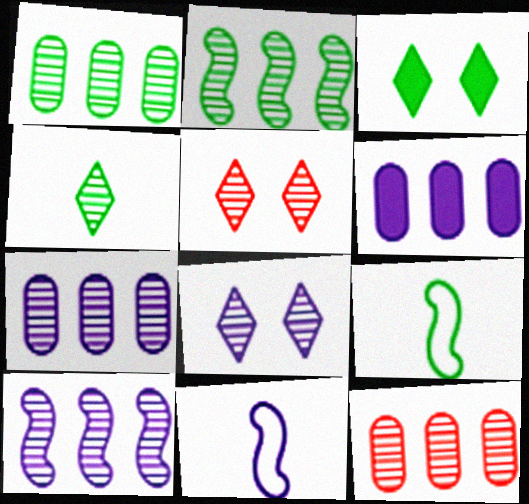[[1, 3, 9], 
[1, 7, 12], 
[3, 11, 12], 
[5, 6, 9], 
[6, 8, 11]]